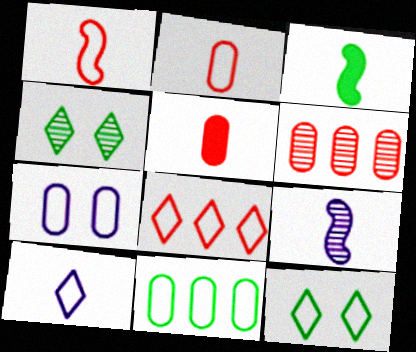[[1, 3, 9], 
[2, 7, 11], 
[3, 4, 11], 
[4, 6, 9], 
[8, 10, 12]]